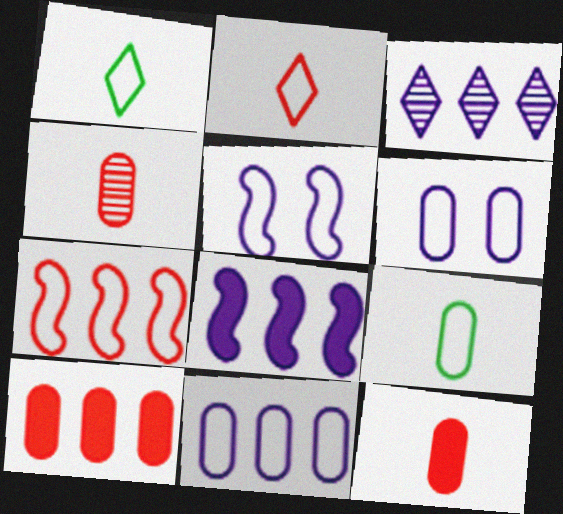[[1, 6, 7], 
[3, 8, 11]]